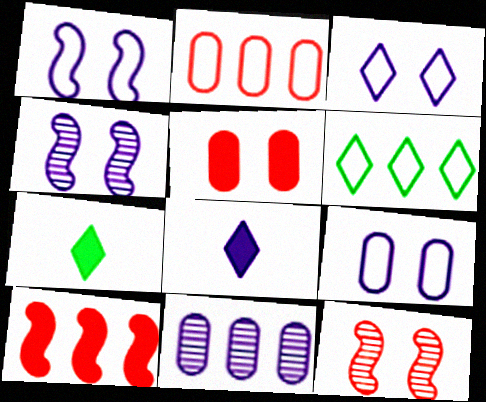[[1, 3, 9], 
[1, 8, 11], 
[2, 4, 7], 
[6, 10, 11]]